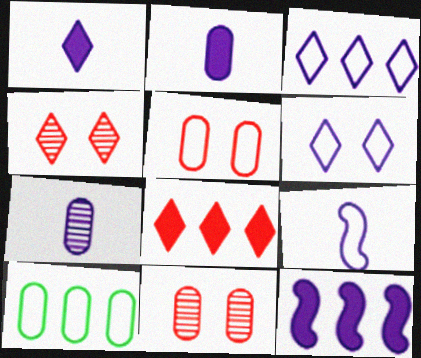[[1, 7, 9], 
[2, 10, 11], 
[6, 7, 12]]